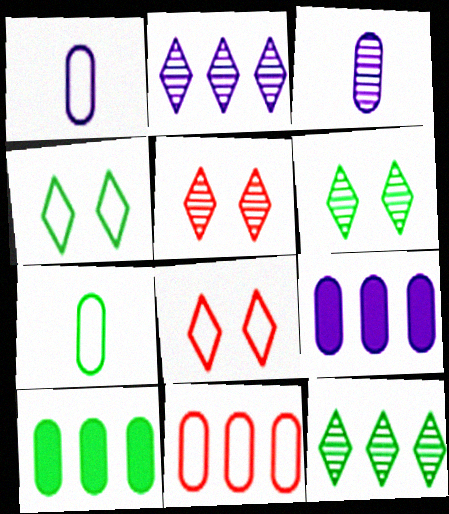[]